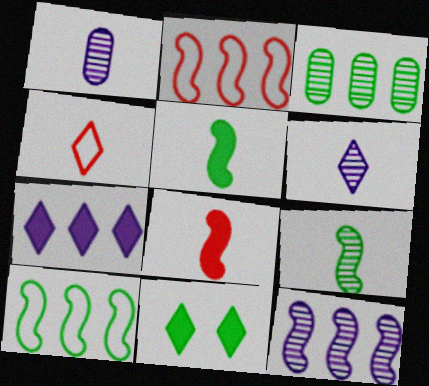[[1, 2, 11], 
[1, 4, 5], 
[2, 3, 7]]